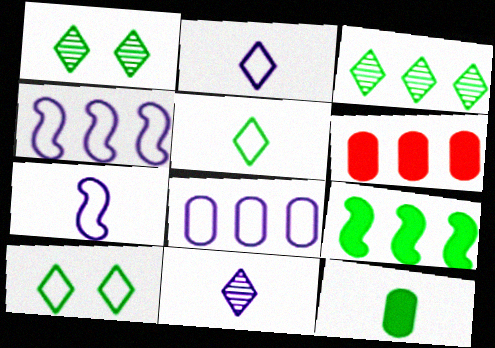[[1, 6, 7], 
[3, 4, 6]]